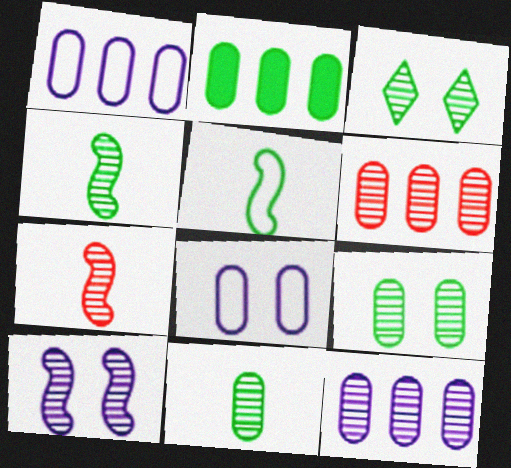[[1, 2, 6], 
[2, 3, 5], 
[3, 7, 12]]